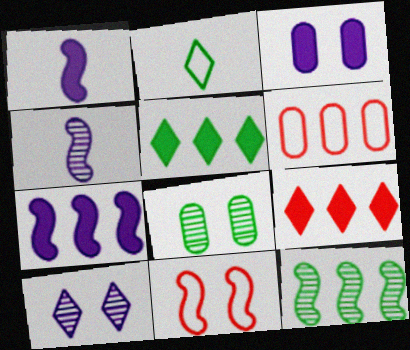[[1, 11, 12], 
[2, 9, 10]]